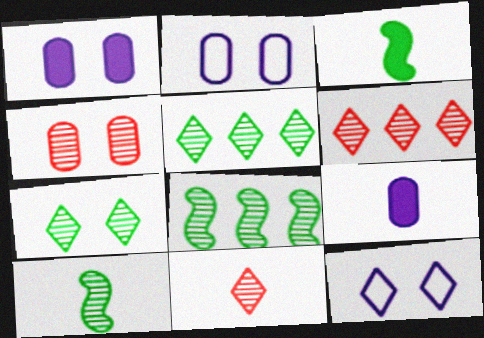[[2, 3, 6]]